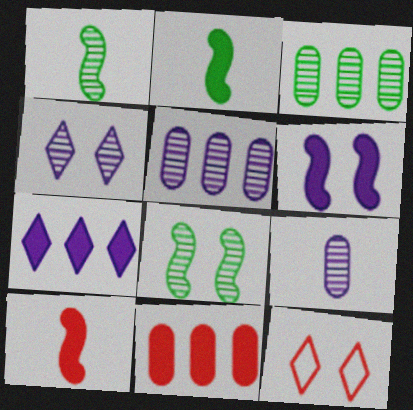[[2, 5, 12]]